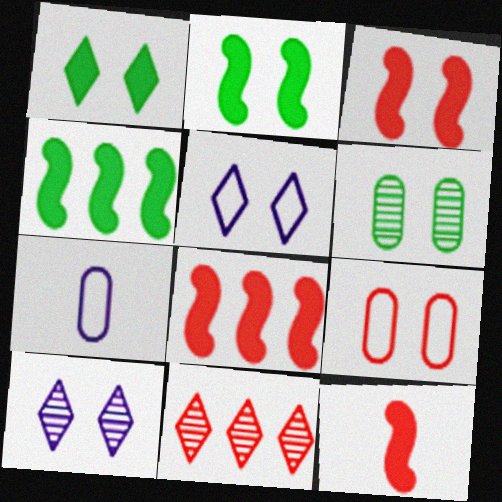[[2, 7, 11], 
[2, 9, 10], 
[3, 5, 6], 
[3, 8, 12], 
[9, 11, 12]]